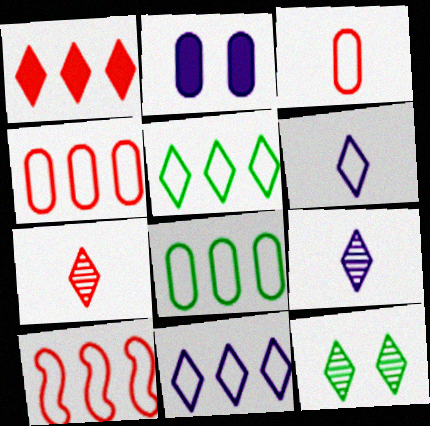[[1, 6, 12], 
[8, 10, 11]]